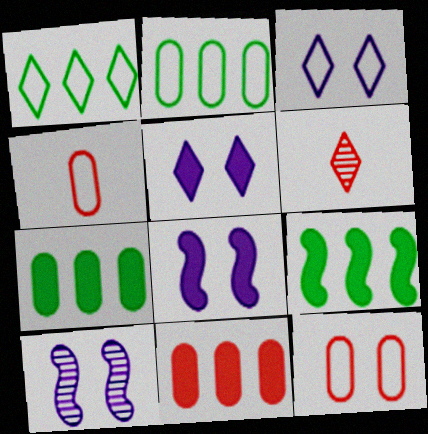[[1, 5, 6], 
[2, 6, 8]]